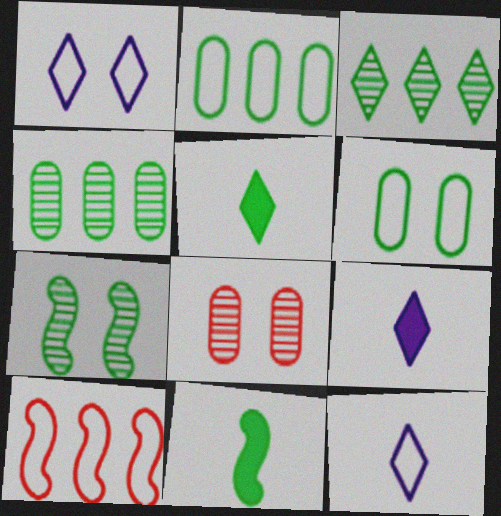[[2, 5, 7], 
[3, 6, 11], 
[6, 10, 12]]